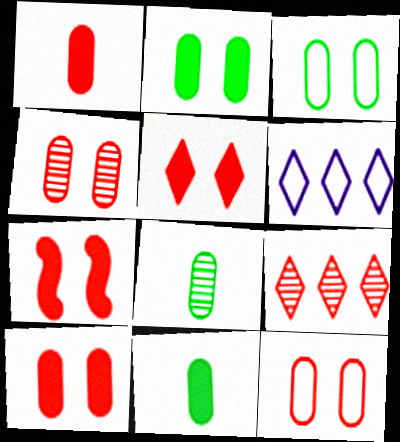[[4, 10, 12], 
[5, 7, 10], 
[6, 7, 8]]